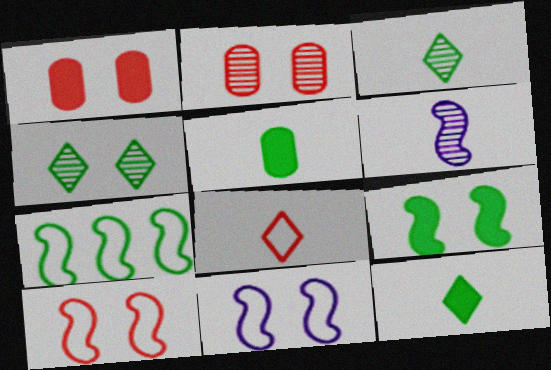[[1, 4, 11], 
[4, 5, 7], 
[5, 6, 8]]